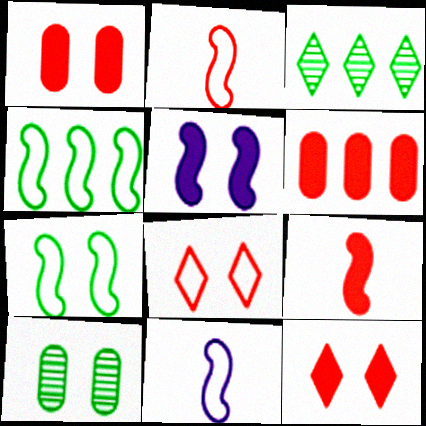[[1, 3, 11], 
[5, 8, 10], 
[6, 9, 12]]